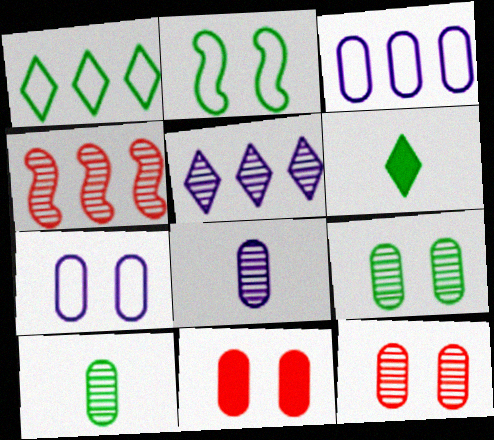[[3, 10, 11], 
[4, 6, 7], 
[7, 9, 11]]